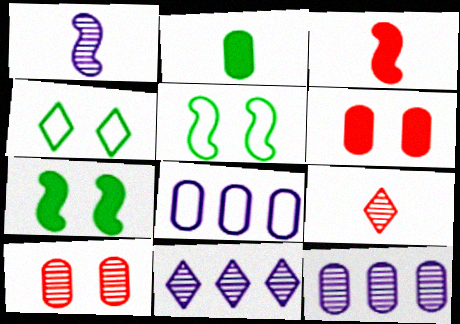[[2, 8, 10], 
[3, 4, 12], 
[7, 8, 9]]